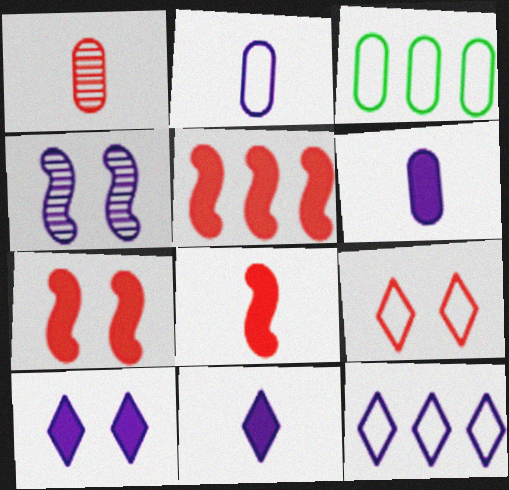[[1, 5, 9], 
[4, 6, 12], 
[5, 7, 8]]